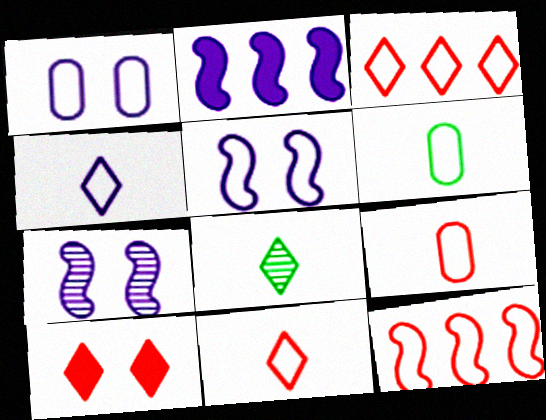[[3, 5, 6]]